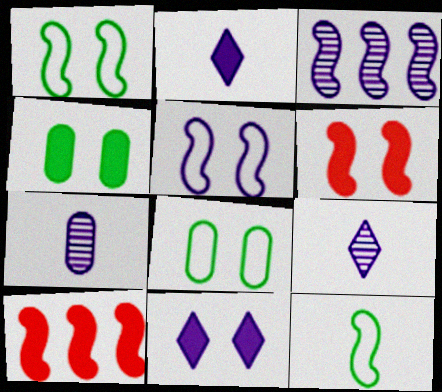[[2, 4, 10], 
[3, 6, 12], 
[4, 6, 11], 
[8, 9, 10]]